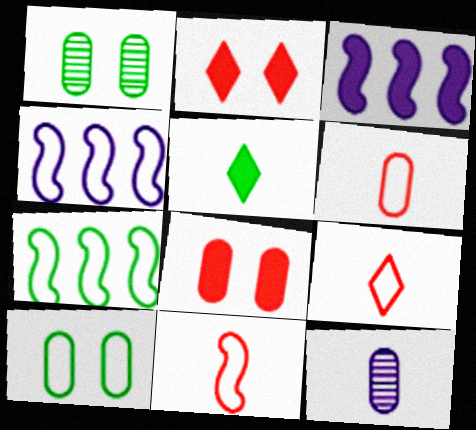[[1, 3, 9], 
[1, 5, 7], 
[2, 7, 12], 
[3, 5, 8], 
[4, 9, 10], 
[5, 11, 12], 
[6, 9, 11]]